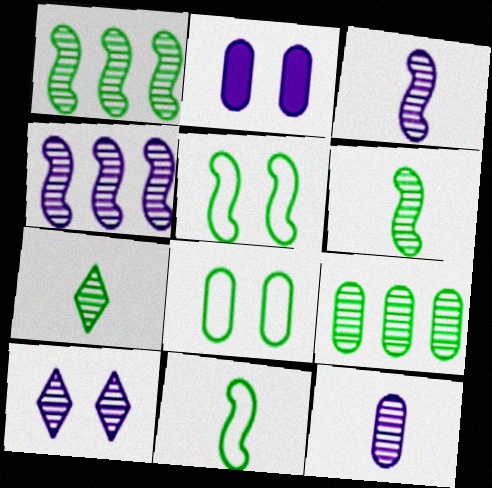[[4, 10, 12]]